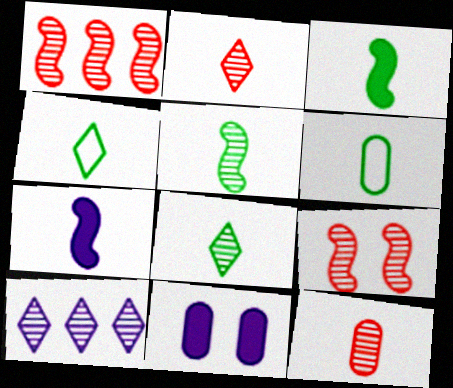[[1, 4, 11], 
[2, 6, 7], 
[3, 6, 8], 
[4, 7, 12]]